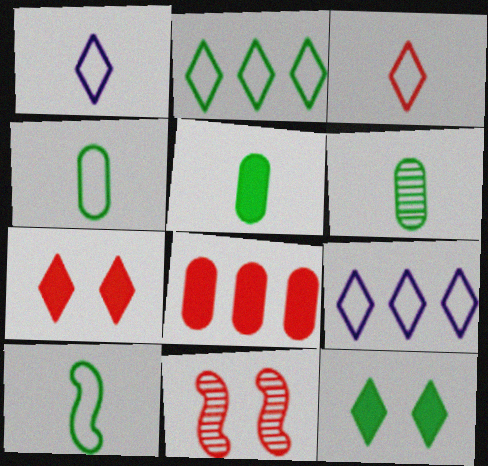[[3, 8, 11], 
[4, 5, 6], 
[5, 9, 11]]